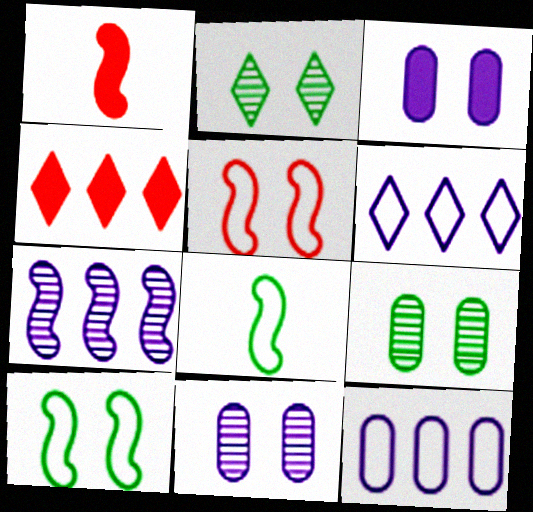[[1, 2, 12], 
[1, 6, 9], 
[1, 7, 10], 
[2, 3, 5], 
[4, 8, 11]]